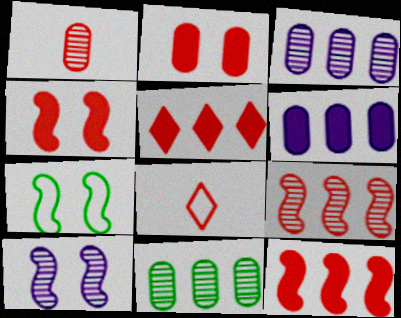[[2, 8, 9], 
[4, 7, 10]]